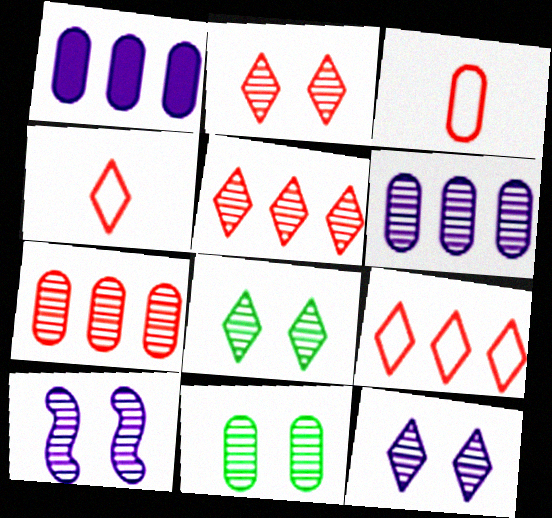[[1, 3, 11], 
[2, 8, 12], 
[2, 10, 11]]